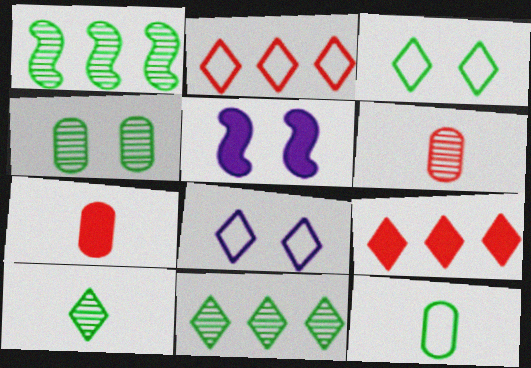[[1, 4, 10], 
[1, 7, 8], 
[8, 9, 10]]